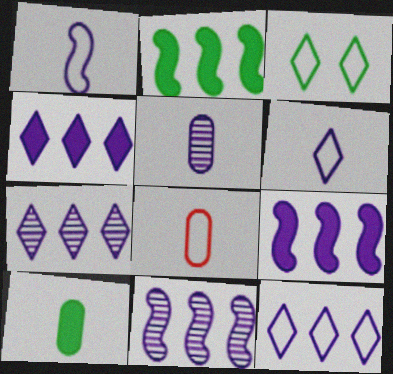[[4, 7, 12], 
[5, 8, 10]]